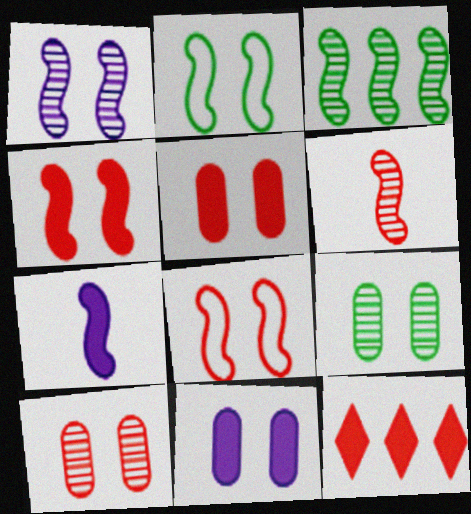[[1, 2, 4], 
[1, 3, 6], 
[3, 7, 8]]